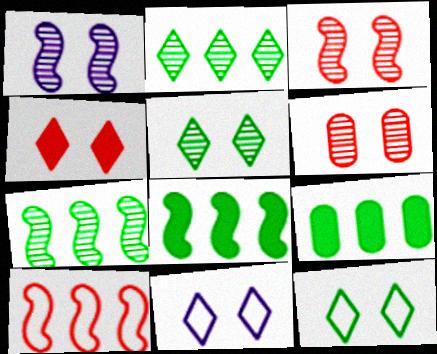[[1, 5, 6], 
[4, 5, 11]]